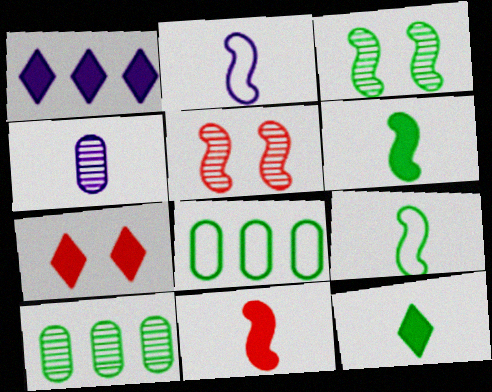[[1, 7, 12], 
[2, 7, 10], 
[3, 8, 12]]